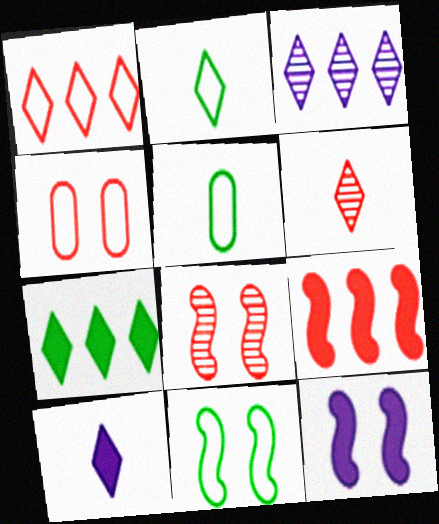[[1, 3, 7], 
[2, 6, 10], 
[4, 6, 9], 
[8, 11, 12]]